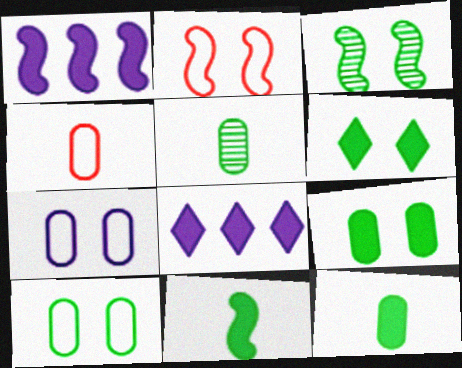[[2, 5, 8], 
[3, 4, 8], 
[3, 6, 10]]